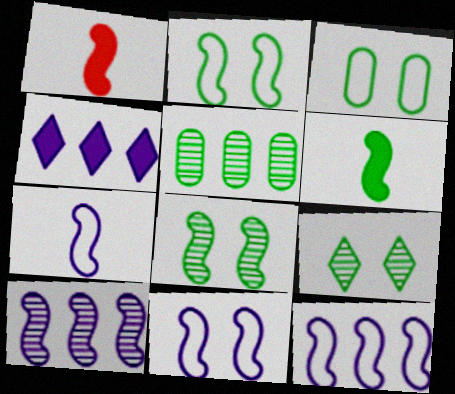[[1, 2, 10], 
[1, 8, 12], 
[7, 11, 12]]